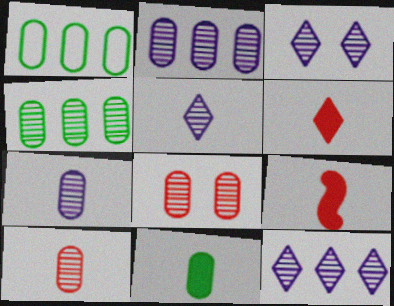[[1, 3, 9], 
[3, 5, 12], 
[4, 7, 8]]